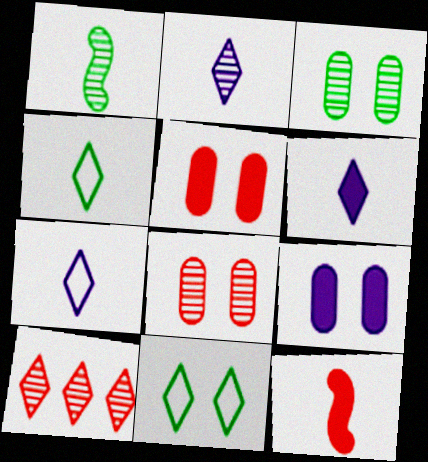[[2, 6, 7], 
[6, 10, 11]]